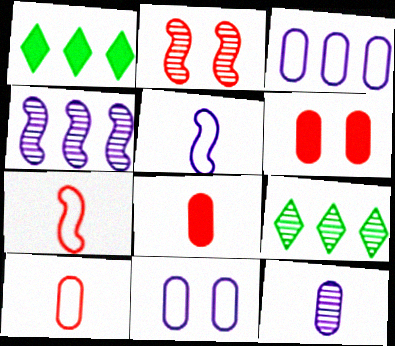[[2, 9, 12], 
[5, 6, 9]]